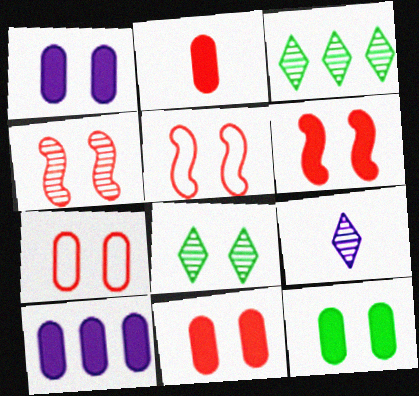[[1, 5, 8], 
[1, 11, 12], 
[2, 10, 12], 
[4, 5, 6]]